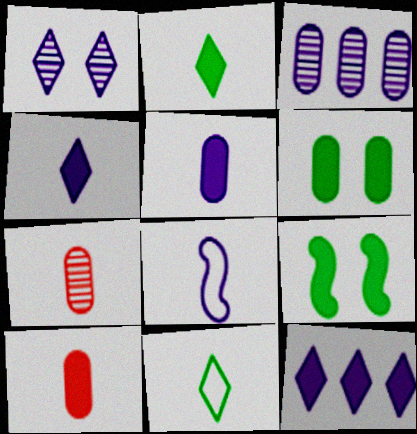[[2, 7, 8], 
[9, 10, 12]]